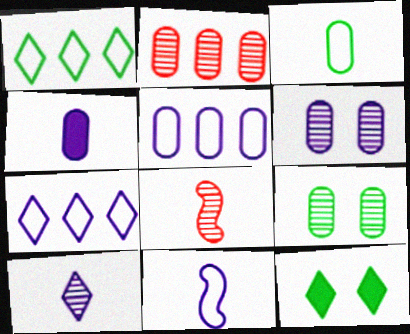[[2, 11, 12], 
[4, 5, 6], 
[4, 10, 11], 
[5, 8, 12]]